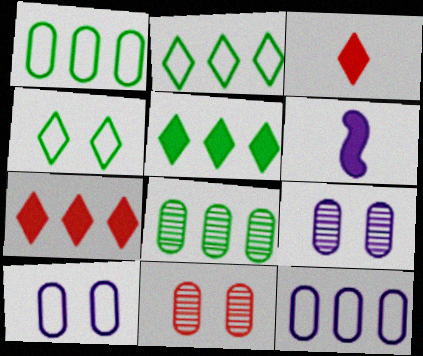[[2, 6, 11]]